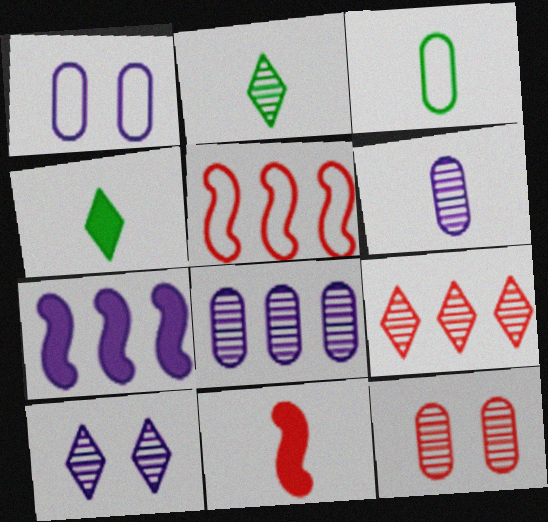[[2, 9, 10]]